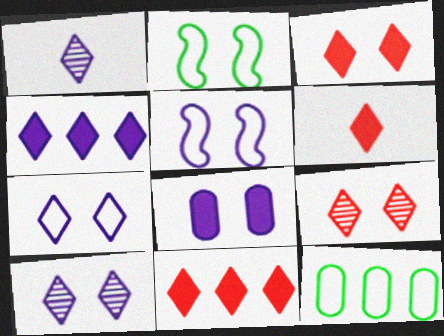[[1, 4, 7], 
[2, 8, 9], 
[3, 6, 11], 
[5, 8, 10]]